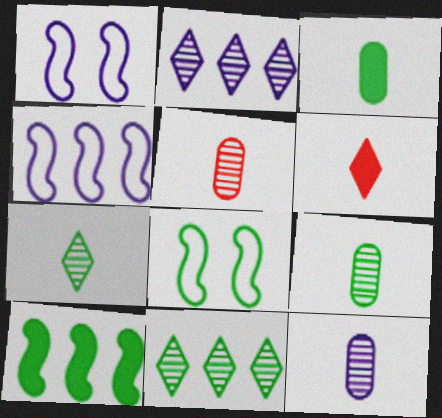[[3, 8, 11], 
[5, 9, 12]]